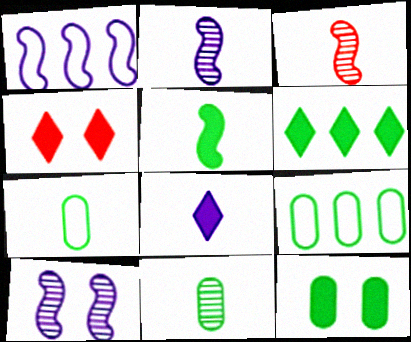[[1, 4, 11], 
[2, 4, 9], 
[3, 7, 8], 
[4, 6, 8], 
[5, 6, 12], 
[9, 11, 12]]